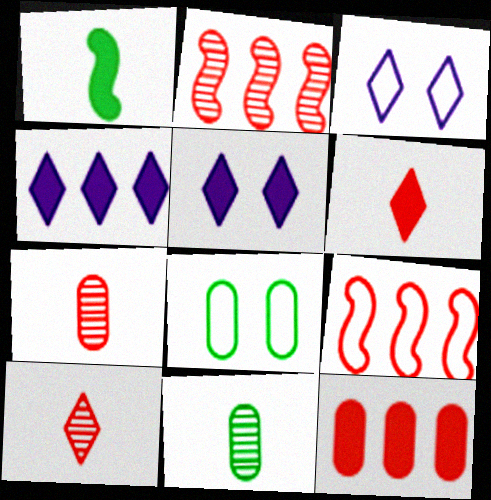[[1, 5, 12], 
[5, 9, 11]]